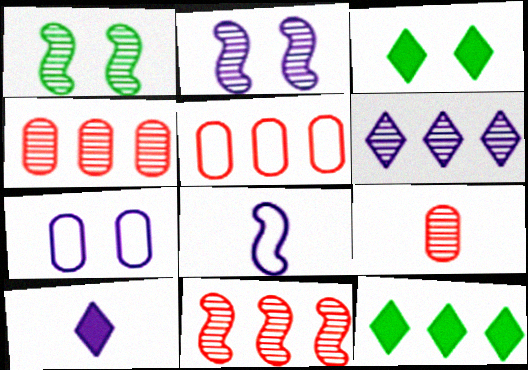[[1, 5, 10], 
[1, 6, 9], 
[3, 4, 8]]